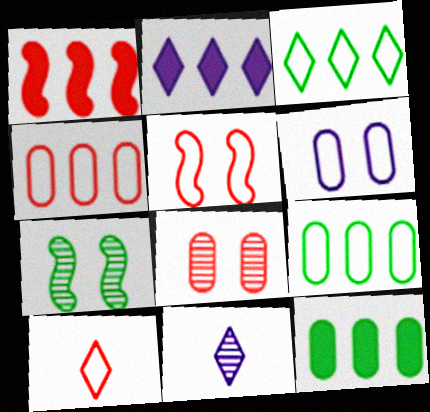[[1, 2, 12], 
[1, 8, 10], 
[4, 5, 10], 
[5, 11, 12]]